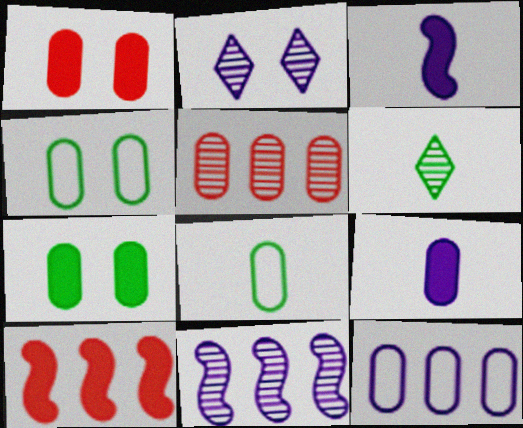[[2, 3, 12], 
[2, 8, 10], 
[4, 5, 9]]